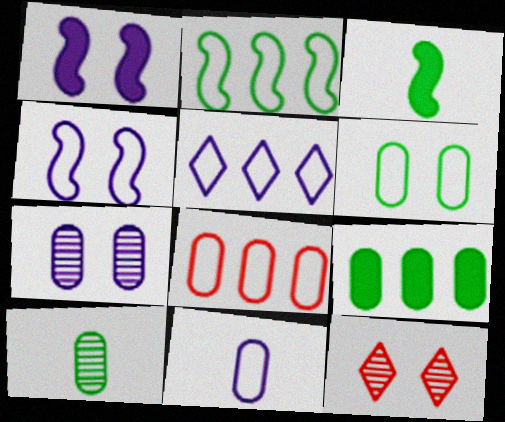[[1, 6, 12], 
[2, 5, 8], 
[4, 5, 11], 
[6, 8, 11], 
[6, 9, 10]]